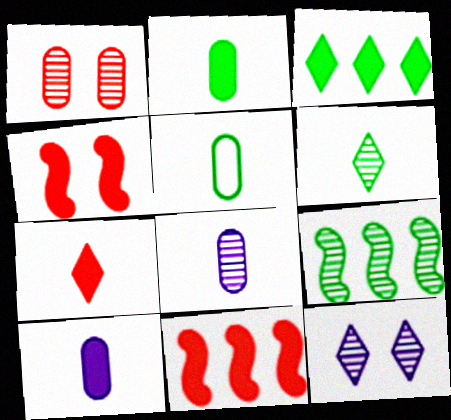[[3, 4, 10], 
[5, 11, 12]]